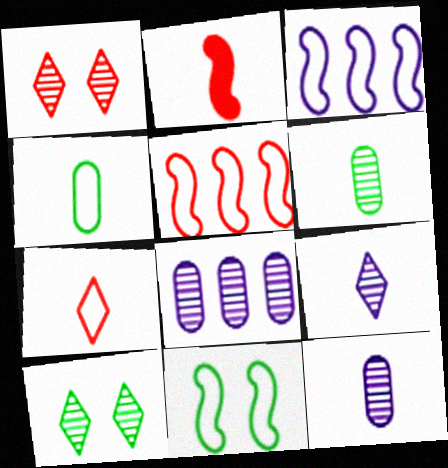[[2, 4, 9]]